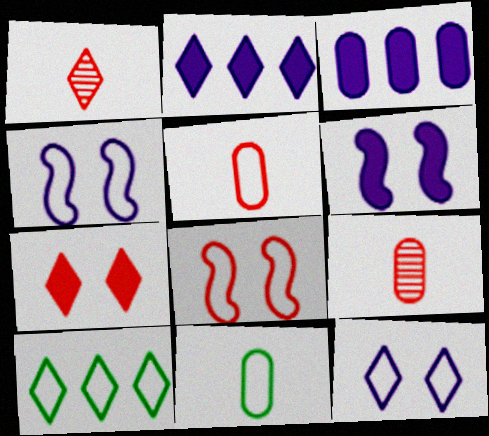[[4, 5, 10], 
[6, 9, 10]]